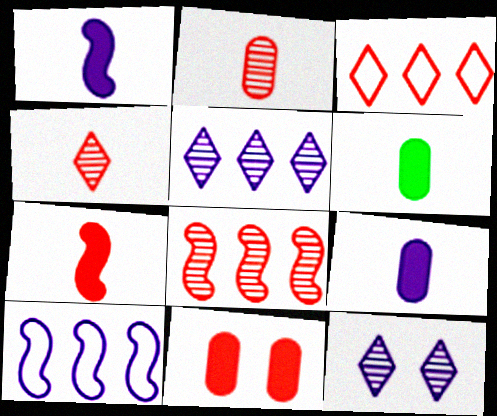[[9, 10, 12]]